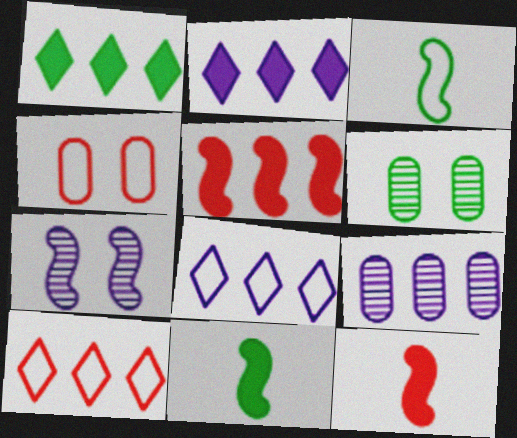[[1, 3, 6], 
[3, 4, 8], 
[3, 5, 7], 
[6, 8, 12]]